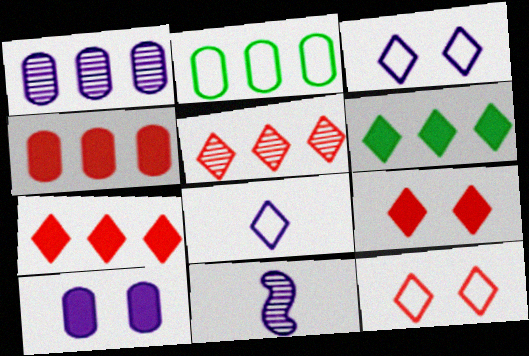[[1, 2, 4], 
[2, 9, 11]]